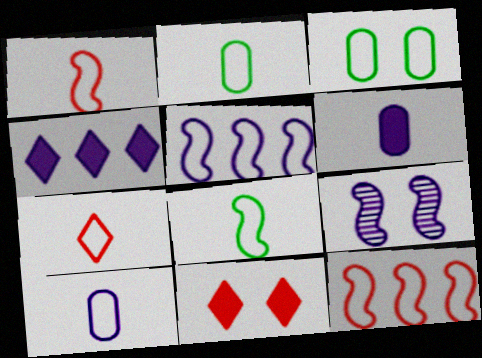[[3, 5, 7], 
[3, 9, 11], 
[4, 9, 10], 
[7, 8, 10]]